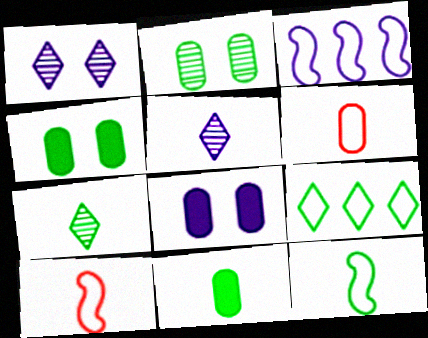[[3, 5, 8], 
[5, 10, 11], 
[7, 11, 12]]